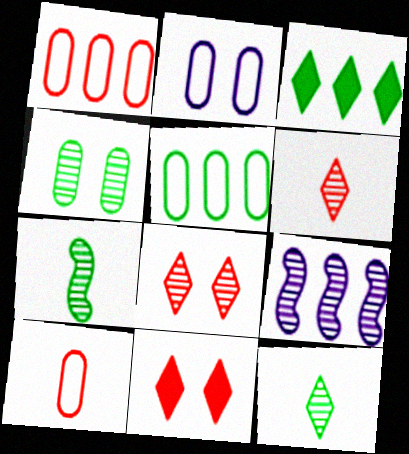[[1, 3, 9], 
[2, 5, 10], 
[4, 6, 9]]